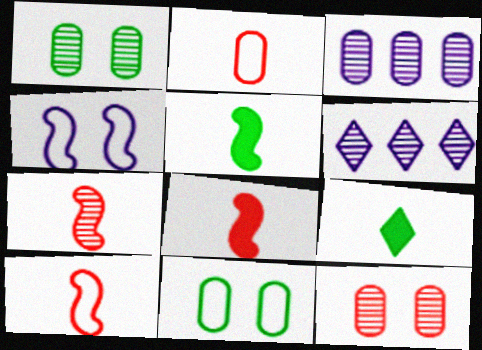[[1, 6, 7], 
[6, 8, 11], 
[7, 8, 10]]